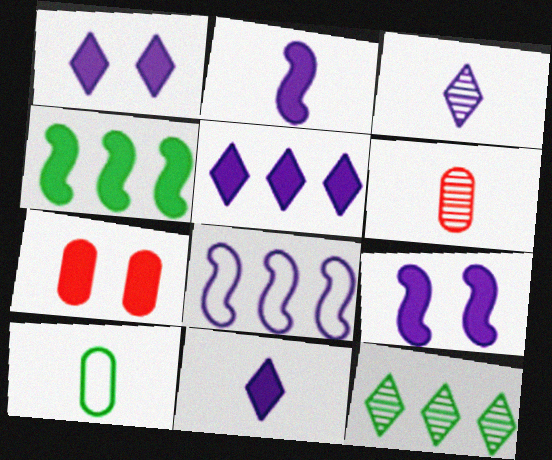[[1, 5, 11], 
[4, 7, 11]]